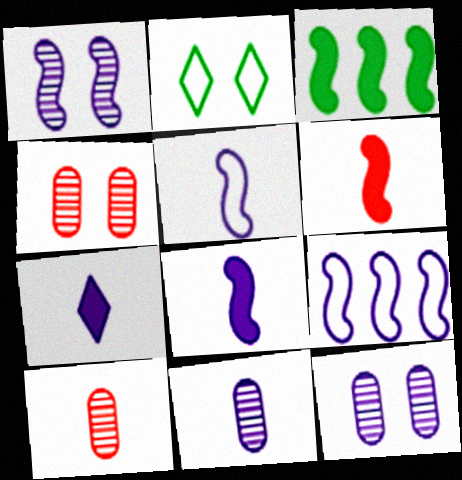[[1, 8, 9], 
[5, 7, 11], 
[7, 9, 12]]